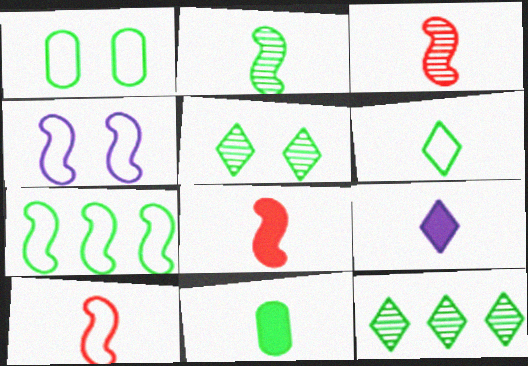[[1, 6, 7], 
[2, 6, 11], 
[3, 8, 10], 
[4, 7, 10], 
[5, 7, 11], 
[8, 9, 11]]